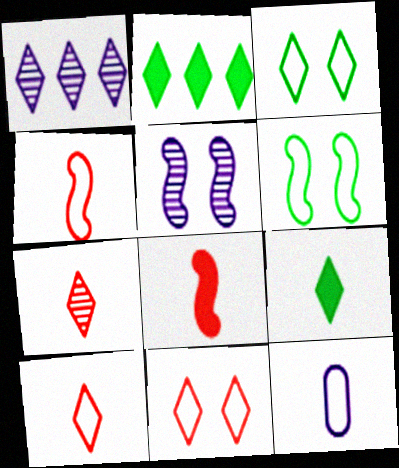[[1, 9, 11]]